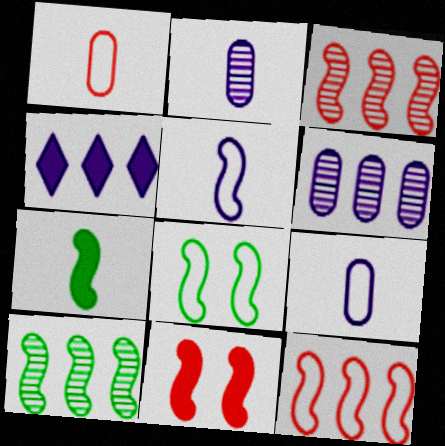[[5, 8, 12], 
[5, 10, 11], 
[7, 8, 10]]